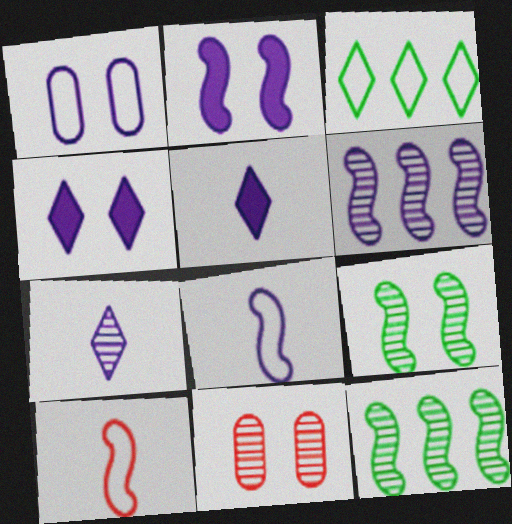[[1, 3, 10], 
[1, 5, 6], 
[2, 6, 8], 
[2, 10, 12], 
[7, 11, 12]]